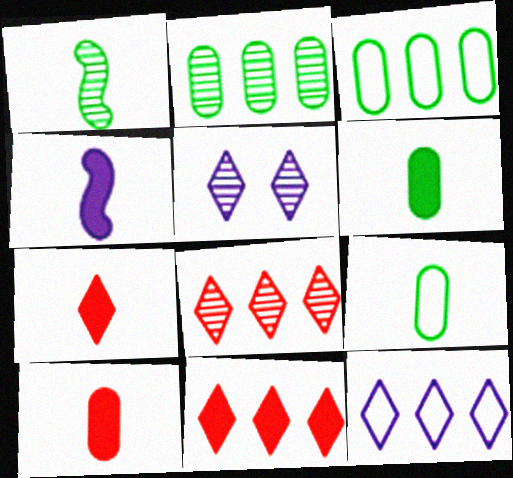[[4, 6, 7]]